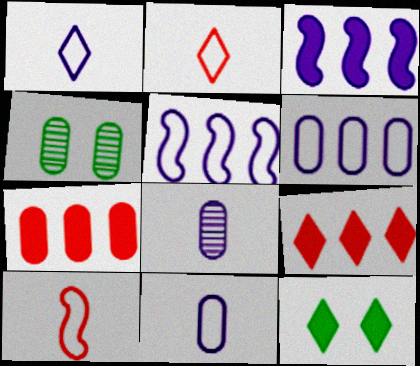[[2, 3, 4], 
[4, 7, 11]]